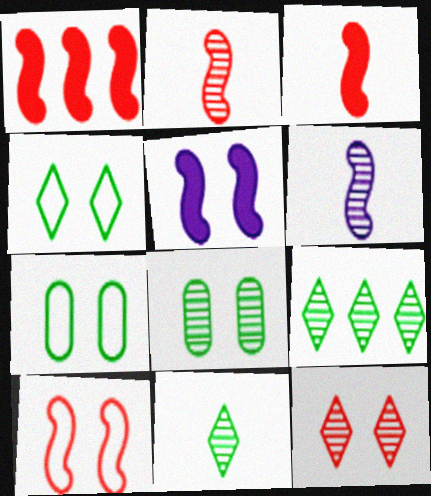[[1, 2, 10], 
[5, 7, 12]]